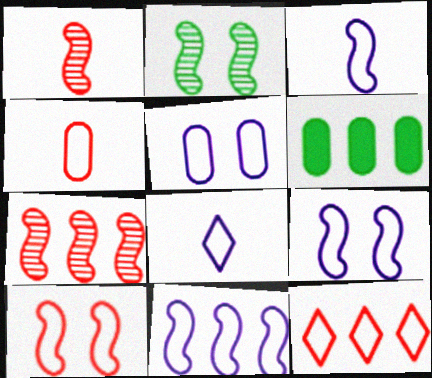[[3, 9, 11], 
[4, 10, 12], 
[5, 8, 11]]